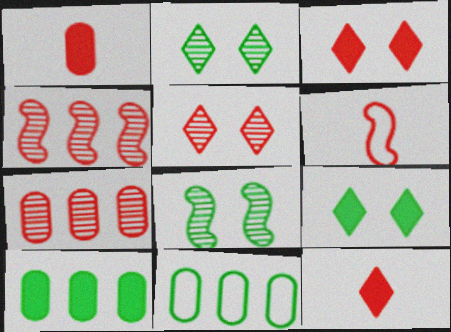[[3, 6, 7]]